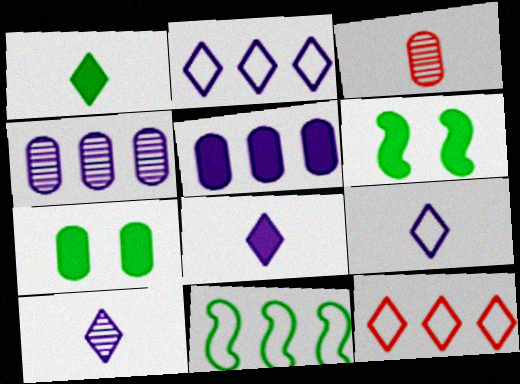[[2, 3, 6], 
[8, 9, 10]]